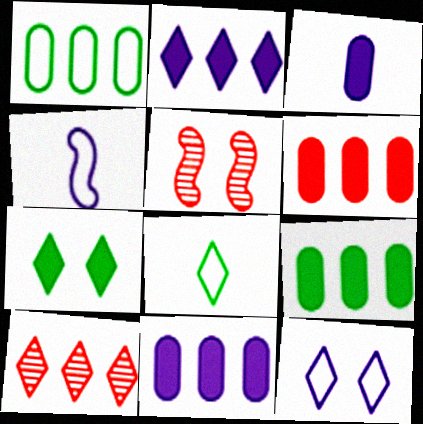[[5, 8, 11], 
[6, 9, 11]]